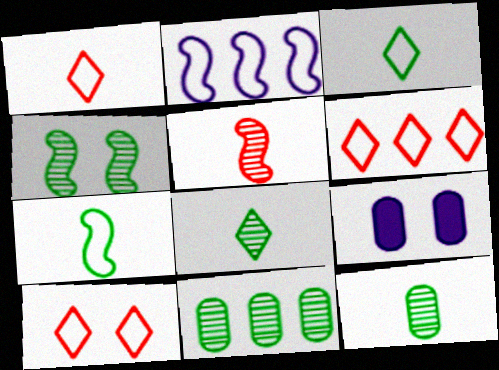[[1, 6, 10], 
[4, 8, 11], 
[4, 9, 10]]